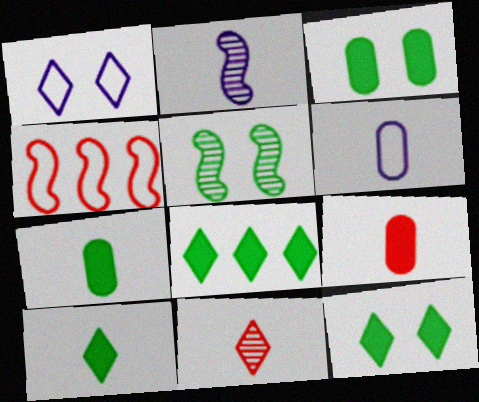[[1, 8, 11], 
[8, 10, 12]]